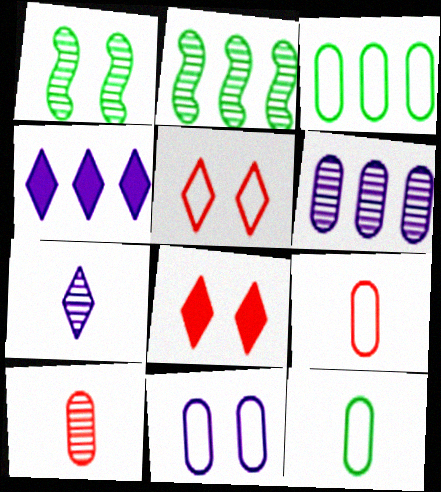[[1, 4, 9], 
[1, 8, 11], 
[3, 9, 11]]